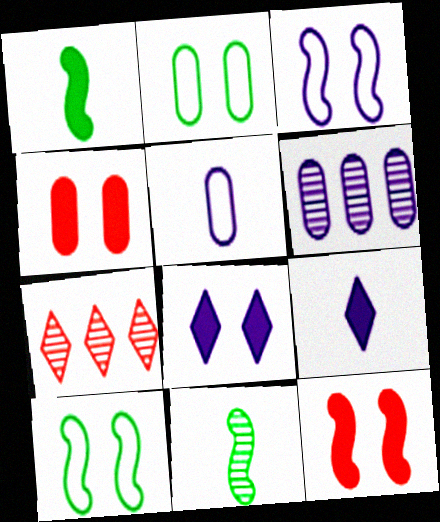[[3, 6, 9]]